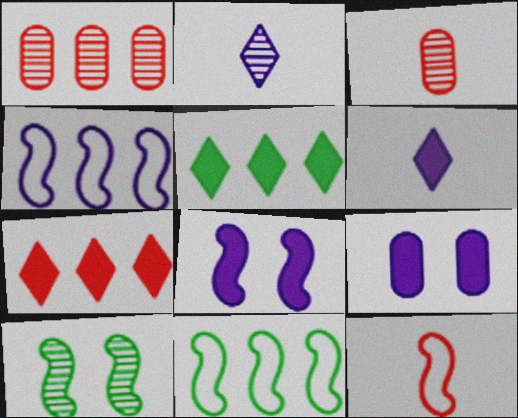[[1, 2, 10], 
[1, 4, 5], 
[2, 4, 9]]